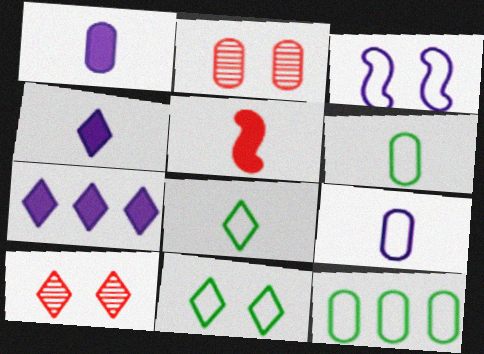[[1, 2, 12], 
[7, 8, 10]]